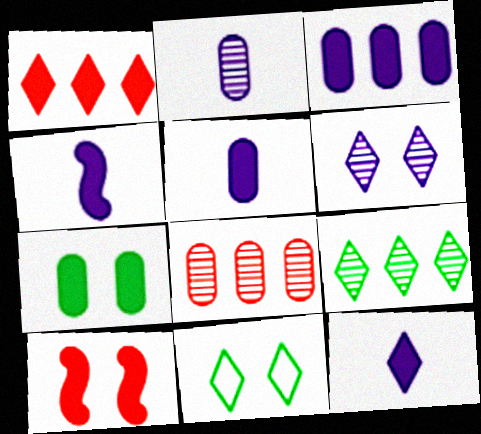[[1, 4, 7], 
[4, 5, 12], 
[4, 8, 11]]